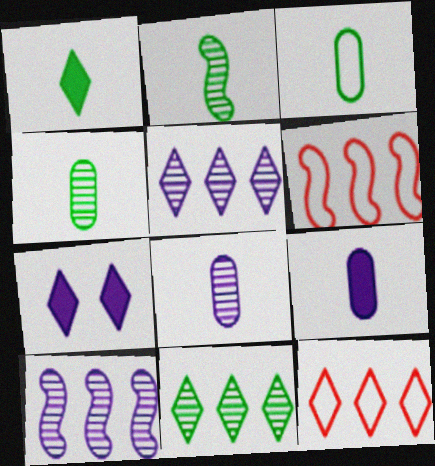[[1, 2, 3], 
[4, 6, 7]]